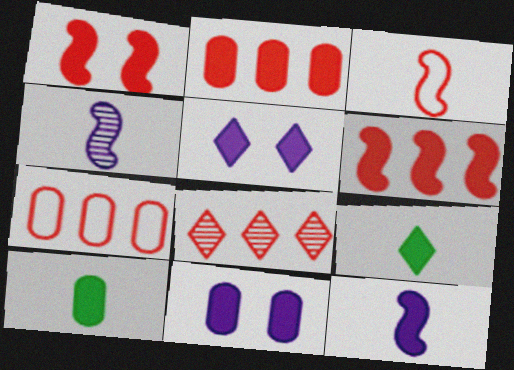[[2, 10, 11], 
[5, 6, 10], 
[6, 7, 8], 
[6, 9, 11]]